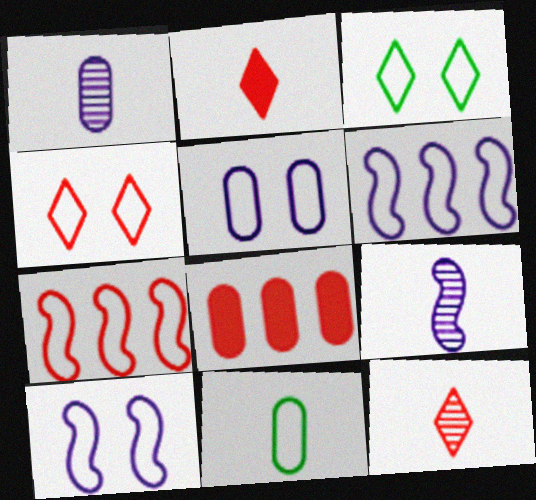[[2, 9, 11], 
[3, 8, 9], 
[4, 6, 11]]